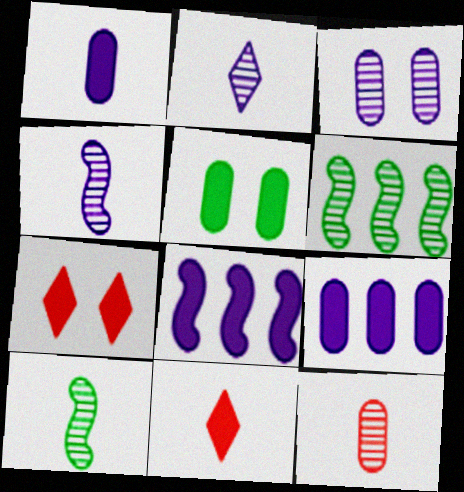[[2, 10, 12], 
[5, 8, 11]]